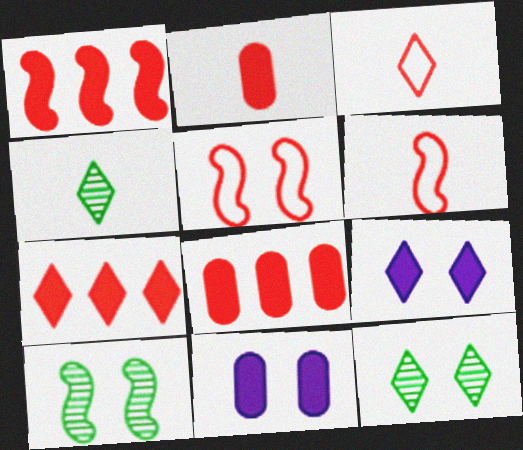[[1, 7, 8], 
[5, 11, 12]]